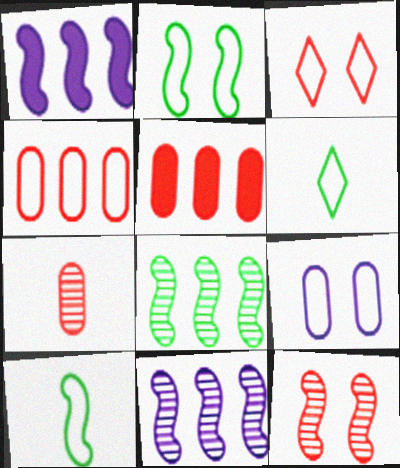[[1, 10, 12], 
[2, 3, 9]]